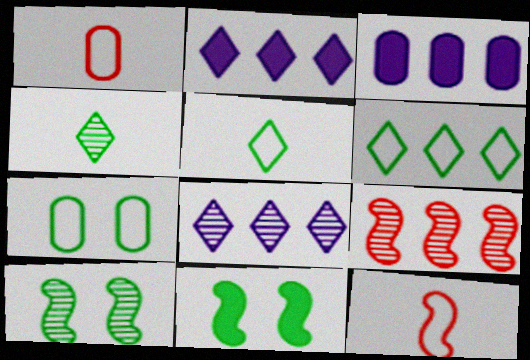[[1, 2, 10], 
[1, 8, 11], 
[3, 6, 9]]